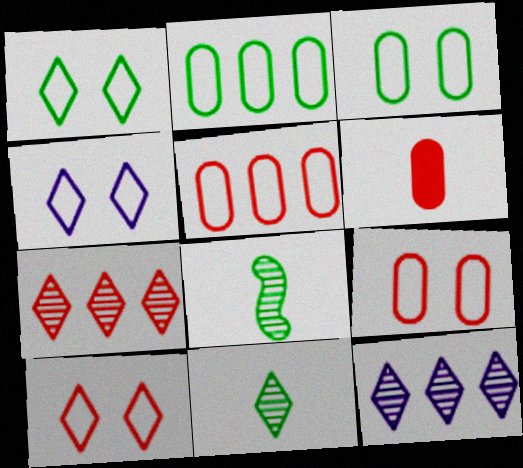[[1, 4, 10]]